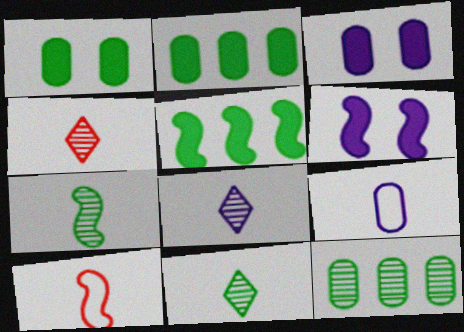[[4, 8, 11]]